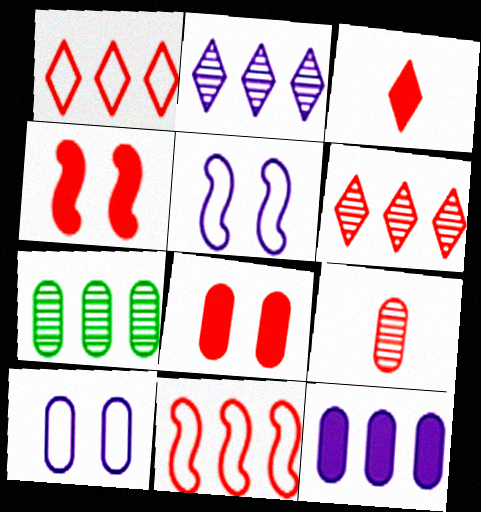[[1, 4, 9], 
[3, 5, 7]]